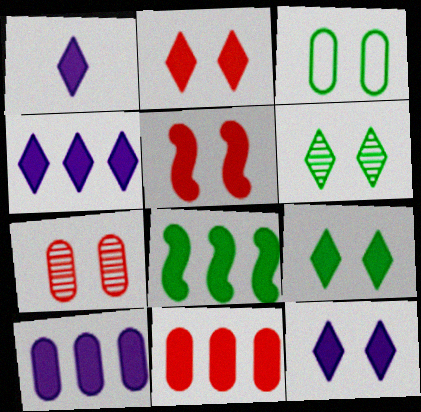[[1, 4, 12], 
[2, 9, 12], 
[4, 8, 11]]